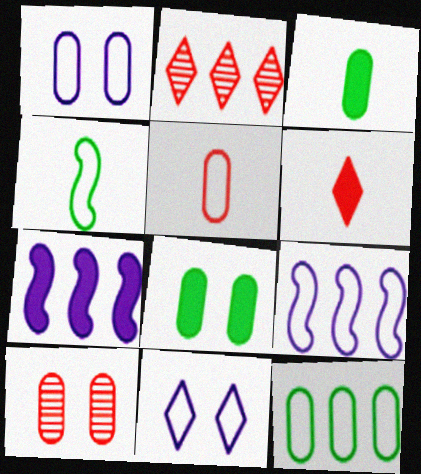[[1, 5, 12], 
[1, 8, 10], 
[2, 7, 12], 
[6, 7, 8]]